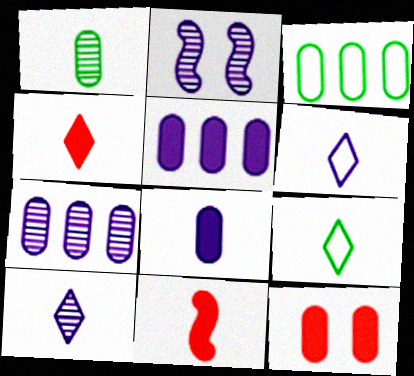[[1, 6, 11], 
[2, 3, 4], 
[2, 5, 6], 
[2, 7, 10], 
[4, 9, 10]]